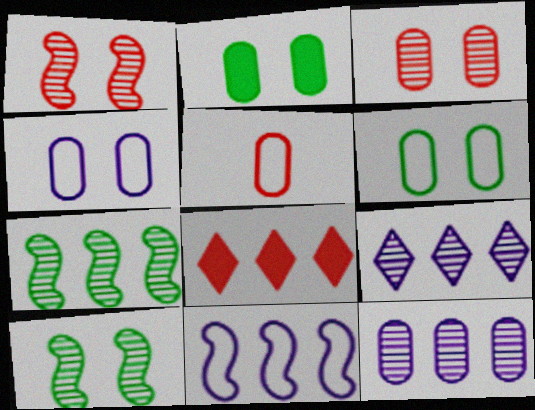[[1, 5, 8], 
[2, 3, 4], 
[2, 5, 12]]